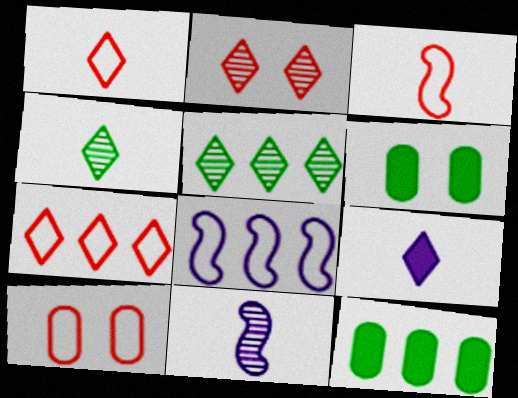[[1, 4, 9], 
[3, 7, 10], 
[6, 7, 11]]